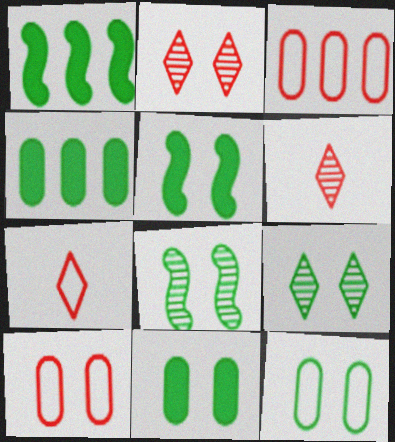[[5, 9, 12]]